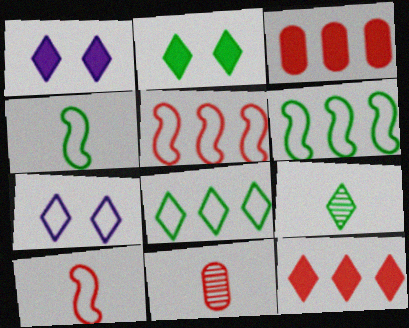[[1, 6, 11], 
[2, 8, 9], 
[7, 9, 12]]